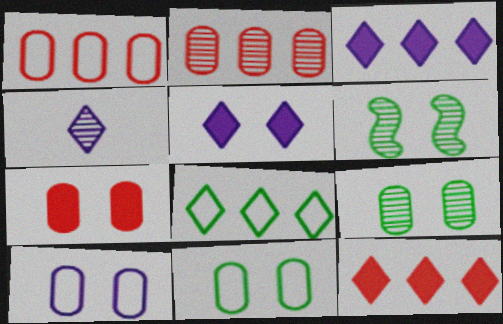[[2, 4, 6], 
[7, 9, 10]]